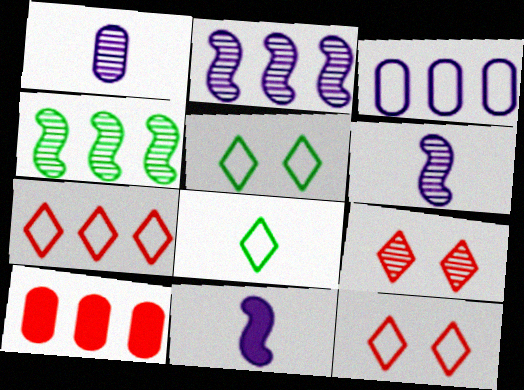[[1, 4, 9], 
[5, 6, 10]]